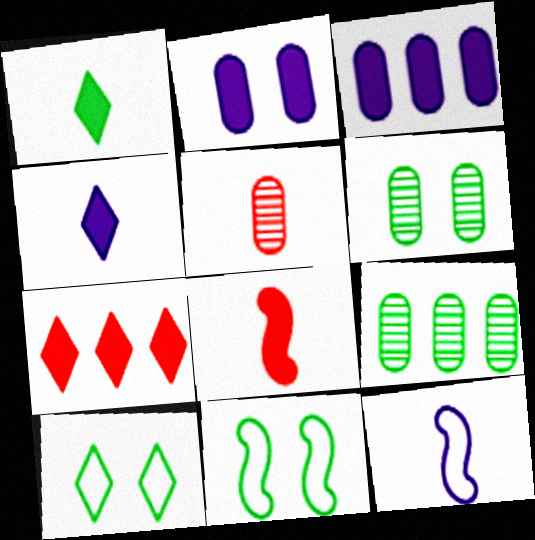[[1, 5, 12], 
[1, 9, 11], 
[6, 7, 12]]